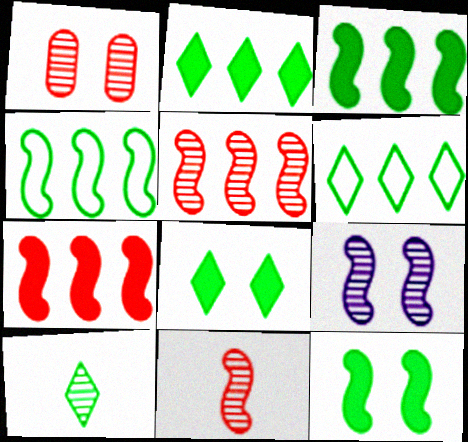[[6, 8, 10]]